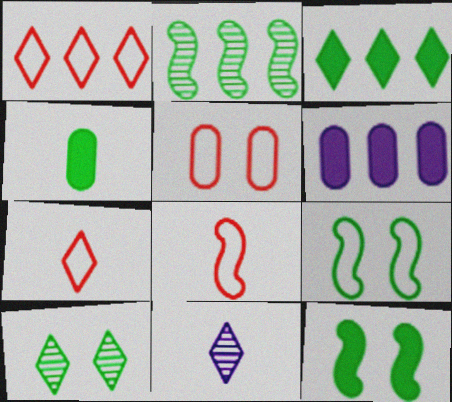[[1, 2, 6], 
[1, 5, 8], 
[3, 4, 12], 
[4, 8, 11], 
[6, 8, 10]]